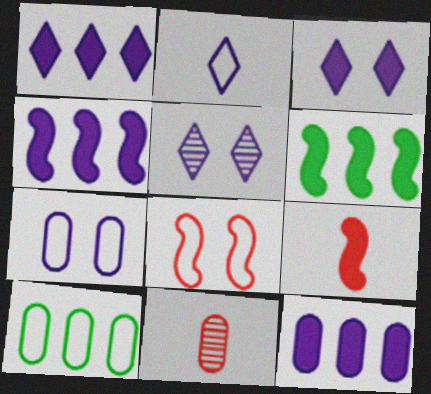[[1, 2, 5], 
[1, 4, 12], 
[2, 8, 10], 
[5, 9, 10]]